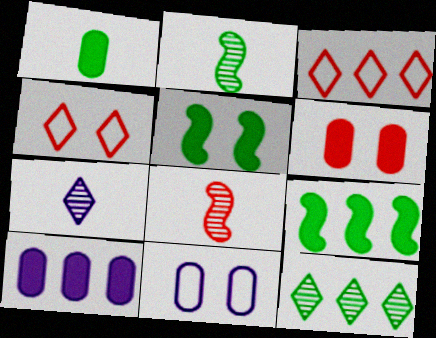[[1, 6, 10], 
[2, 4, 10], 
[3, 6, 8]]